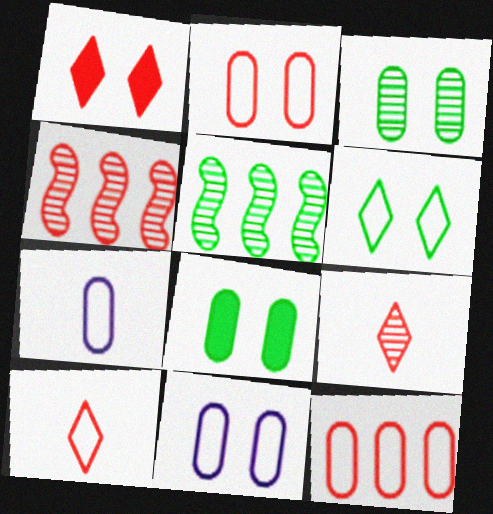[[1, 5, 7]]